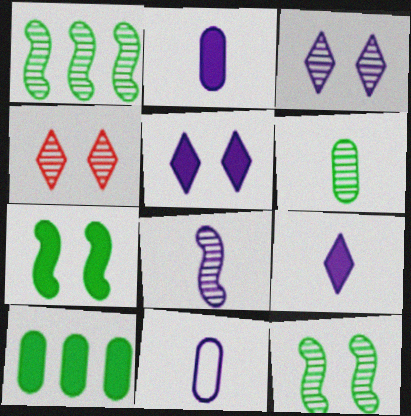[[8, 9, 11]]